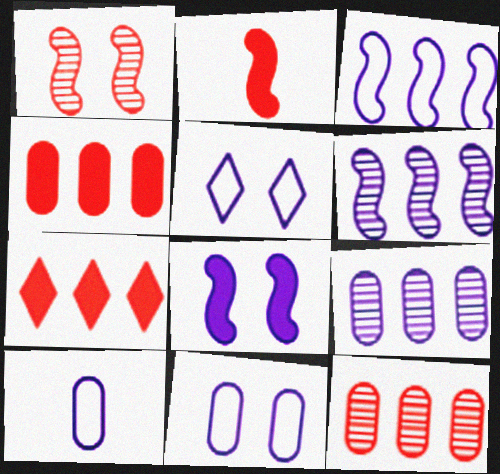[[3, 5, 10]]